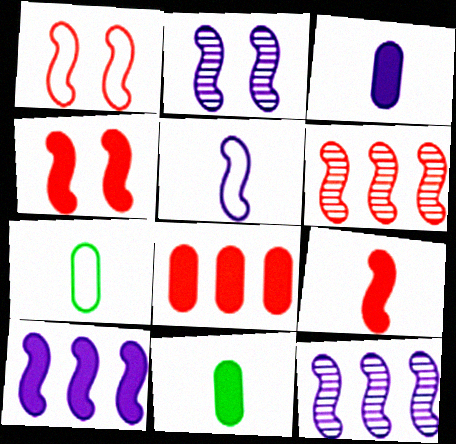[[1, 6, 9], 
[2, 5, 10]]